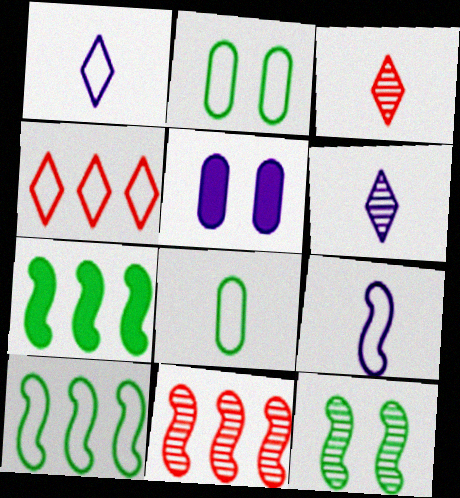[[2, 4, 9], 
[3, 5, 10]]